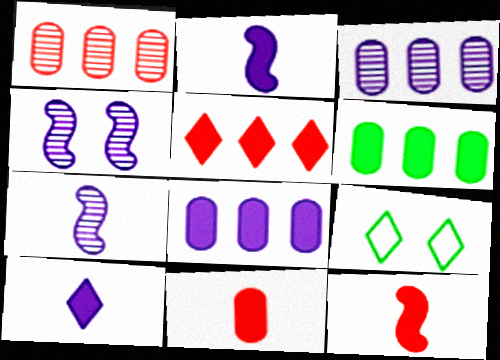[[1, 2, 9], 
[3, 9, 12]]